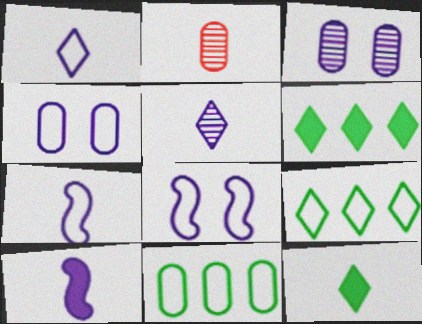[[2, 6, 8], 
[2, 7, 12]]